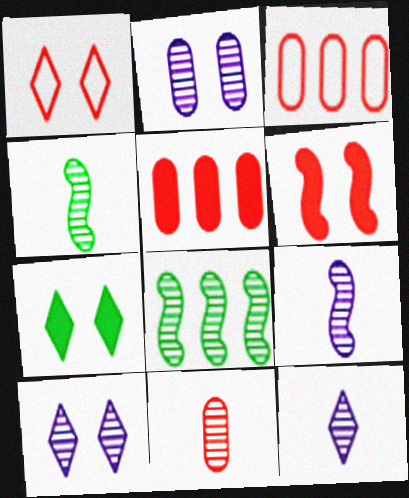[[1, 7, 10], 
[3, 7, 9], 
[4, 11, 12], 
[8, 10, 11]]